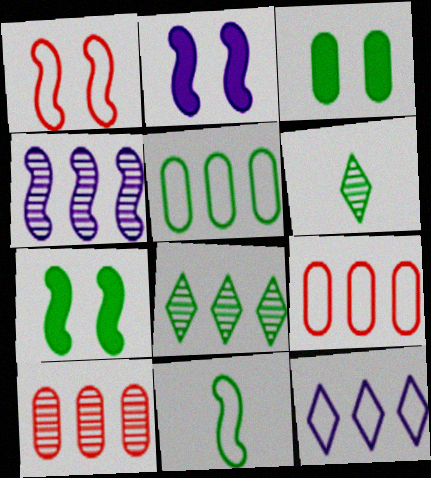[[2, 6, 9], 
[3, 8, 11], 
[4, 8, 10], 
[5, 6, 7]]